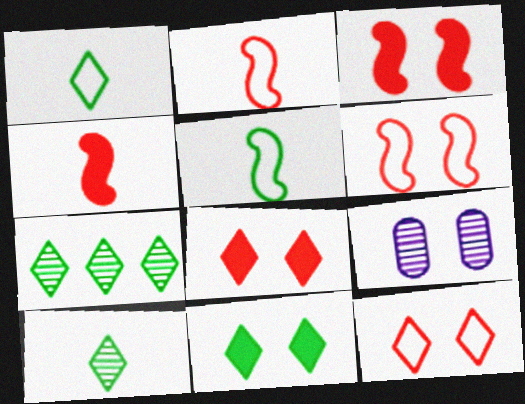[[1, 7, 11], 
[6, 9, 11]]